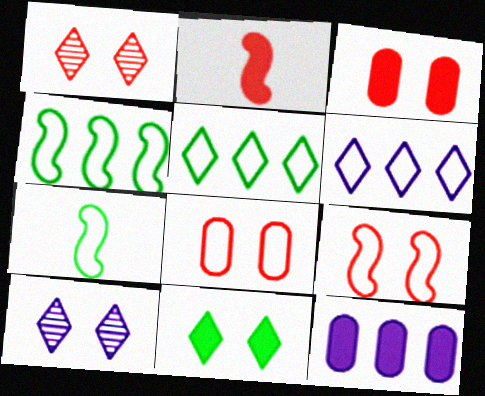[[1, 3, 9], 
[1, 7, 12], 
[2, 11, 12], 
[6, 7, 8]]